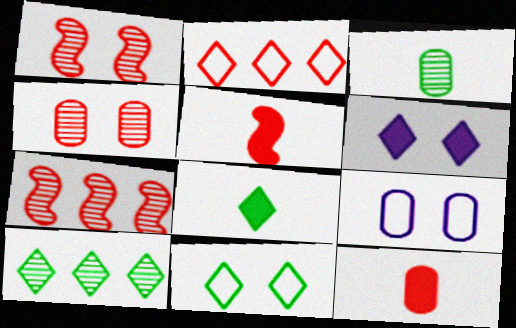[[1, 2, 12], 
[2, 4, 5], 
[5, 9, 10], 
[7, 8, 9], 
[8, 10, 11]]